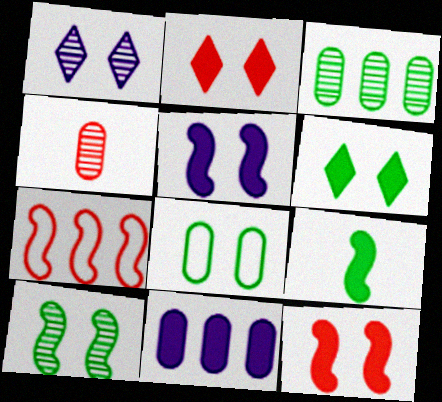[[1, 8, 12], 
[2, 4, 7], 
[2, 9, 11], 
[4, 8, 11], 
[6, 8, 10]]